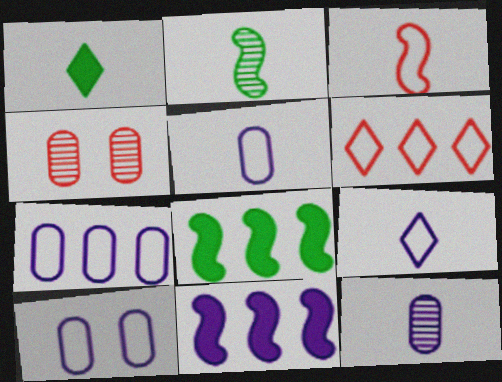[[1, 3, 12], 
[4, 8, 9], 
[5, 7, 10]]